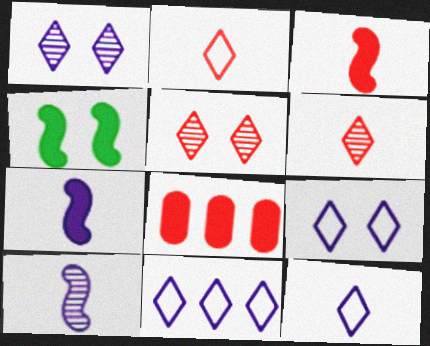[[9, 11, 12]]